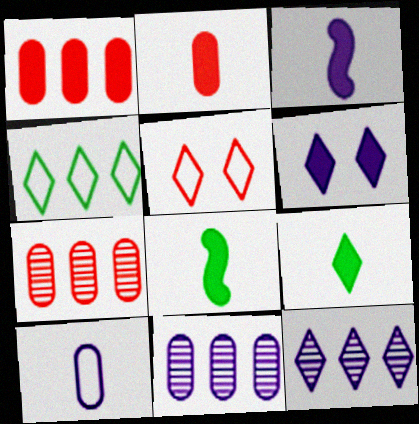[[1, 6, 8], 
[2, 3, 9], 
[5, 8, 11], 
[5, 9, 12]]